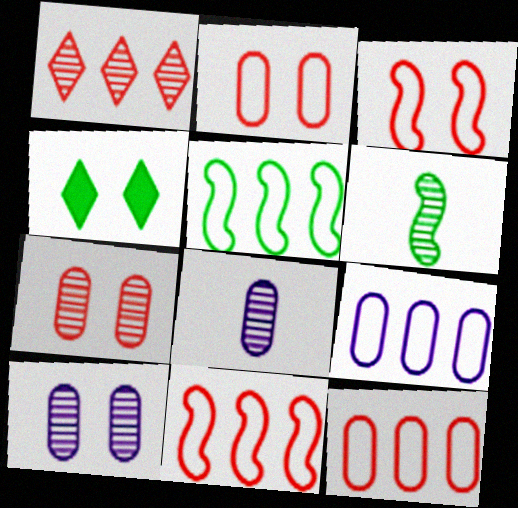[[1, 6, 10], 
[3, 4, 10], 
[4, 8, 11]]